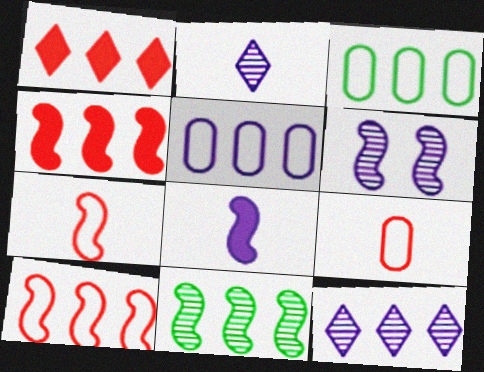[[1, 5, 11], 
[3, 4, 12]]